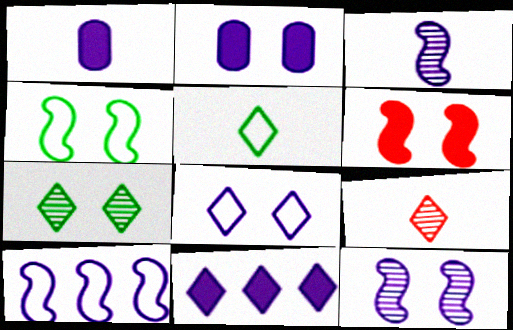[[2, 8, 12], 
[4, 6, 12]]